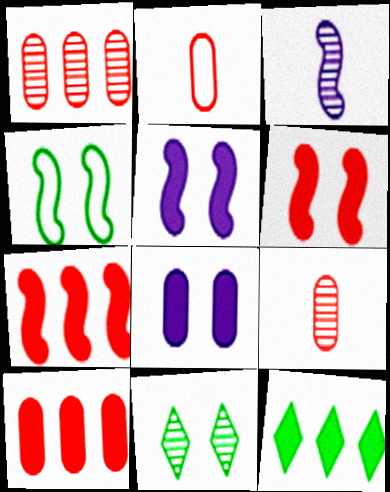[[1, 3, 11], 
[3, 4, 7]]